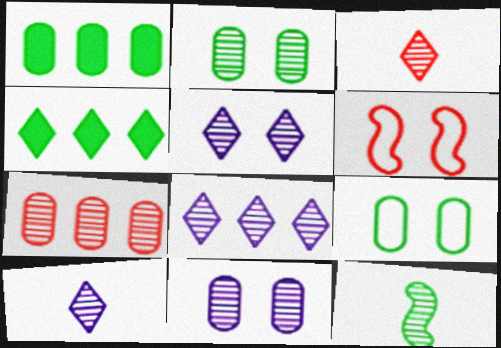[[1, 6, 10], 
[4, 9, 12], 
[5, 7, 12], 
[5, 8, 10]]